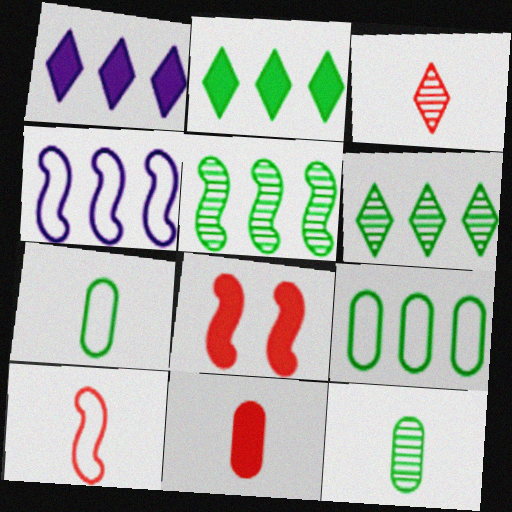[[2, 5, 9], 
[3, 10, 11]]